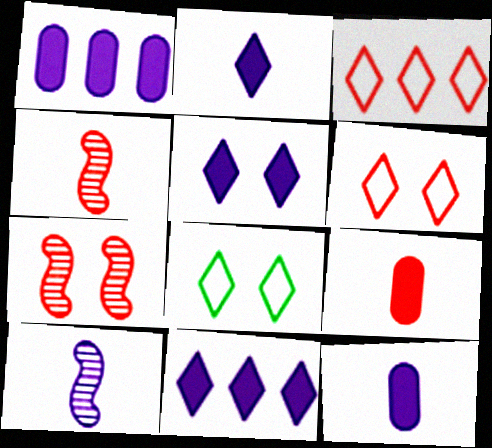[[1, 4, 8], 
[2, 5, 11], 
[3, 7, 9]]